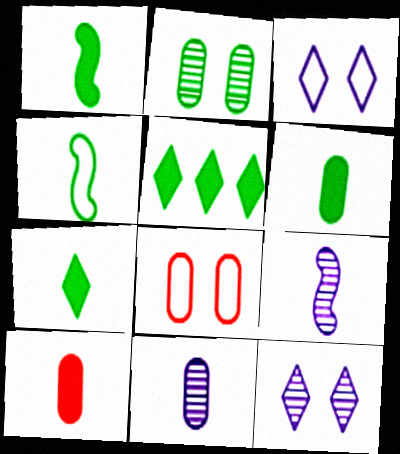[[1, 6, 7], 
[2, 4, 5], 
[5, 8, 9]]